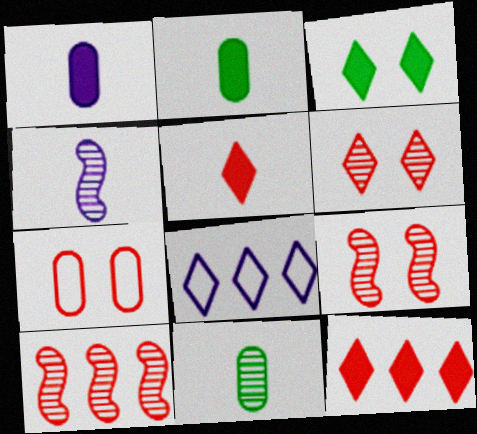[[2, 8, 9], 
[5, 7, 10]]